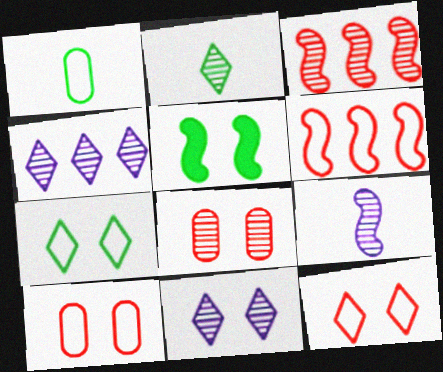[[5, 6, 9], 
[5, 10, 11]]